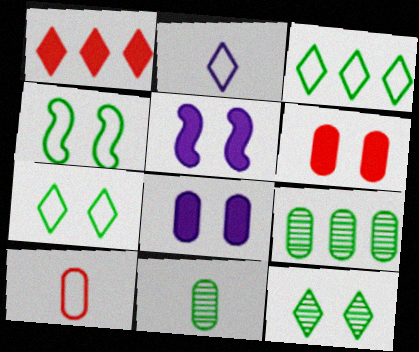[[1, 2, 12], 
[8, 9, 10]]